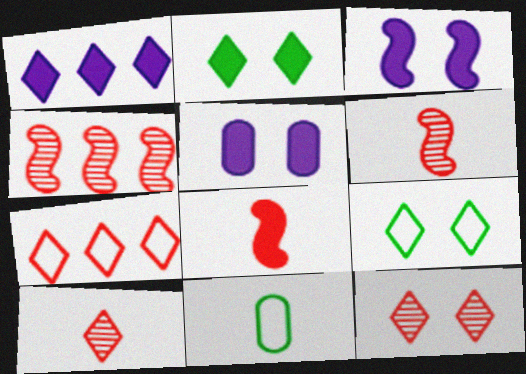[[1, 9, 10]]